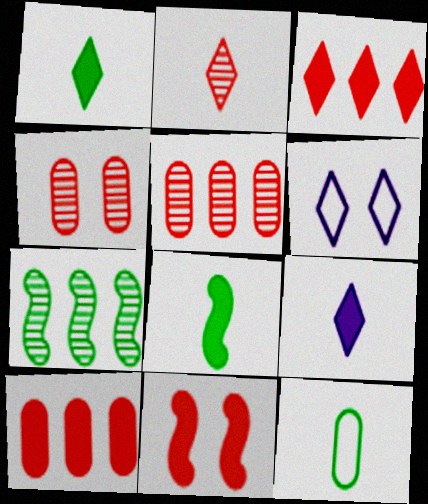[[5, 6, 8]]